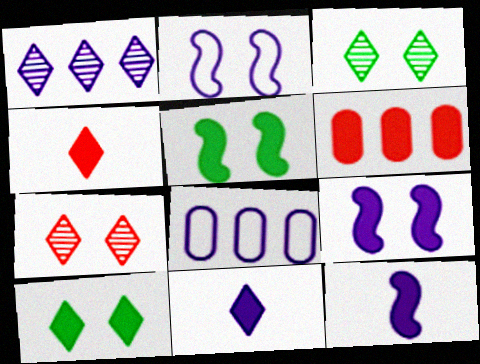[[5, 6, 11], 
[6, 10, 12]]